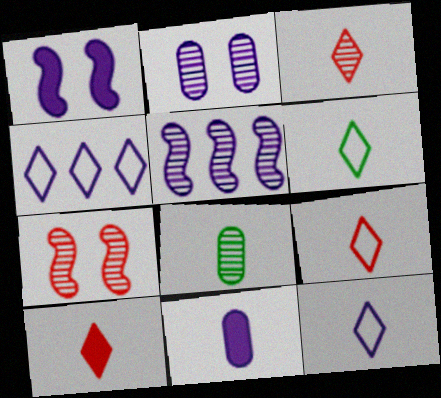[[3, 9, 10], 
[6, 9, 12]]